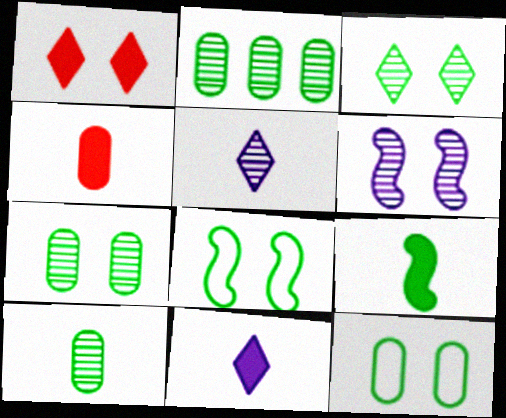[[1, 6, 12], 
[2, 7, 10], 
[4, 9, 11]]